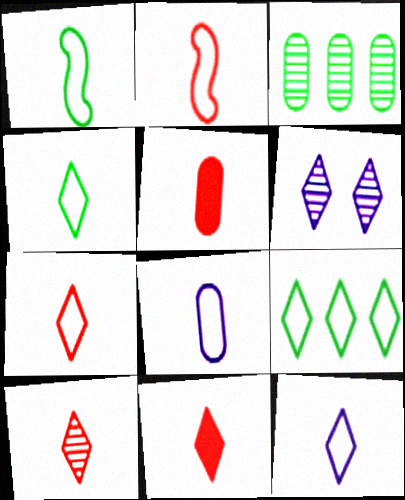[[1, 7, 8], 
[2, 4, 8], 
[2, 5, 10], 
[4, 7, 12], 
[6, 9, 11], 
[7, 10, 11]]